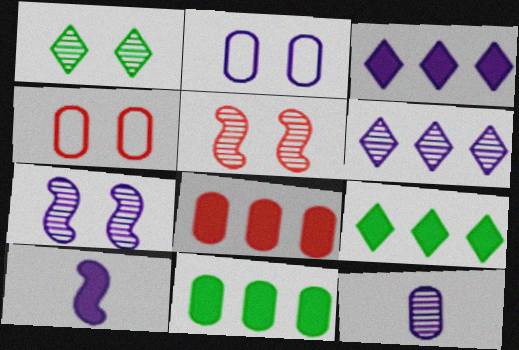[[2, 6, 10], 
[4, 11, 12], 
[6, 7, 12]]